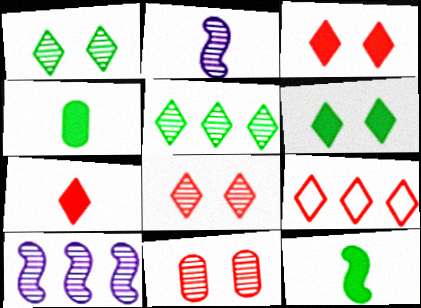[[2, 5, 11], 
[7, 8, 9]]